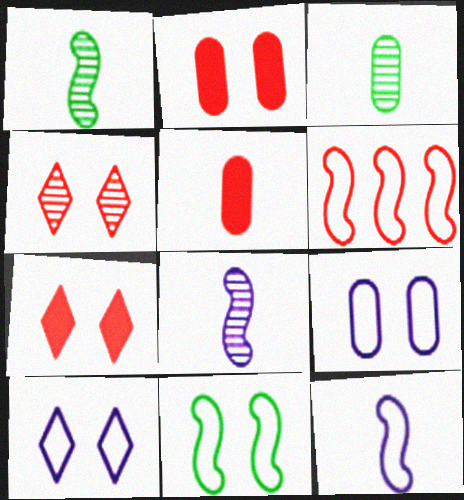[[4, 5, 6], 
[6, 11, 12]]